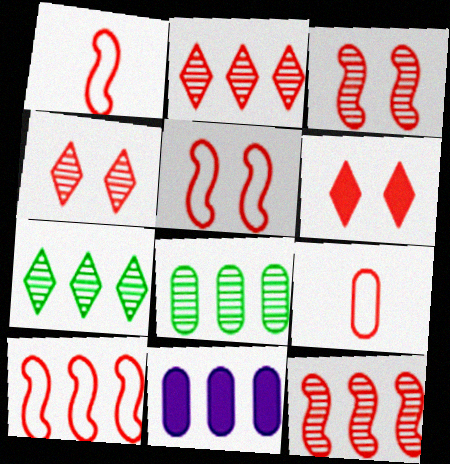[[1, 5, 10], 
[6, 9, 12], 
[7, 10, 11]]